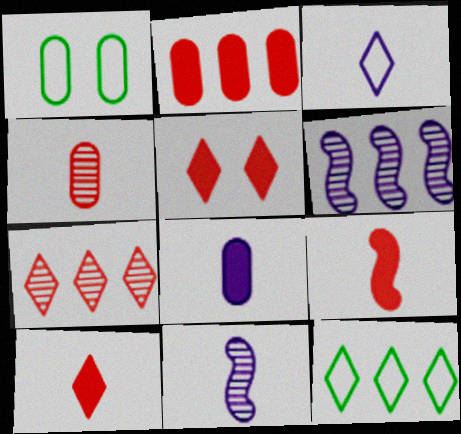[[1, 6, 10], 
[2, 5, 9], 
[2, 6, 12], 
[3, 8, 11]]